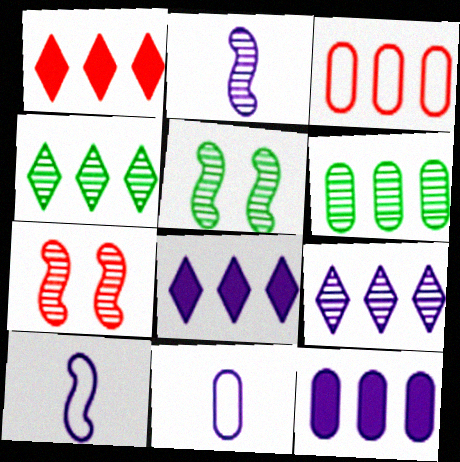[[1, 5, 11], 
[3, 6, 12]]